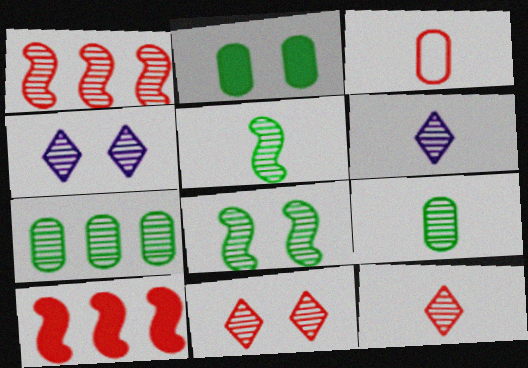[[1, 4, 9], 
[3, 10, 11]]